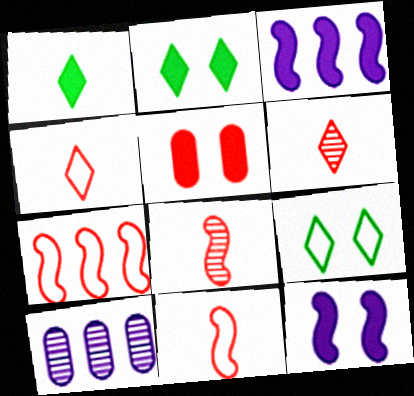[[1, 3, 5], 
[2, 5, 12], 
[2, 10, 11], 
[5, 6, 7]]